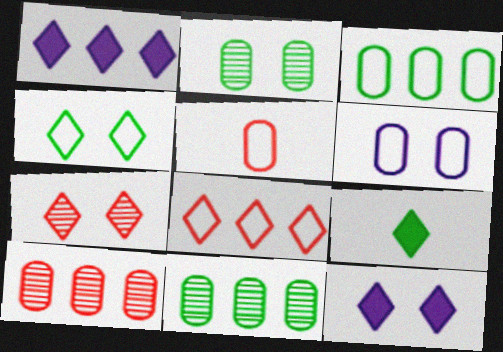[[3, 5, 6], 
[4, 7, 12]]